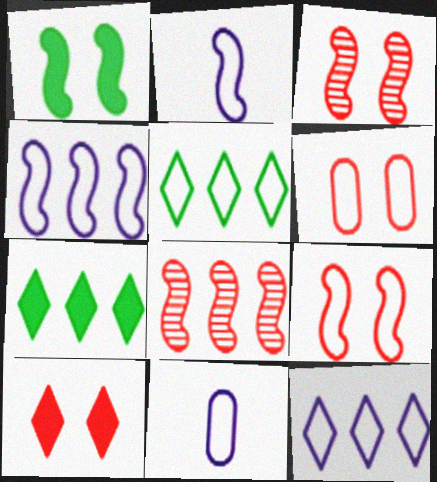[[1, 2, 8], 
[2, 5, 6], 
[3, 6, 10], 
[3, 7, 11], 
[5, 9, 11]]